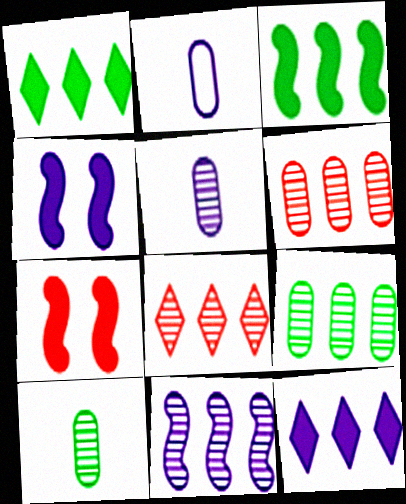[[8, 9, 11]]